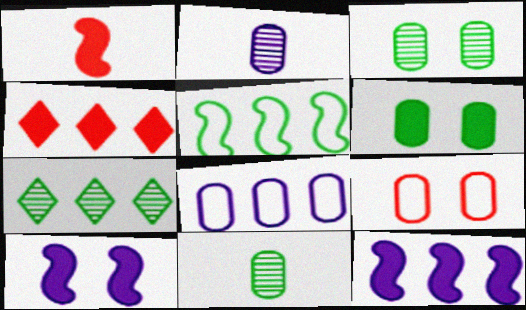[]